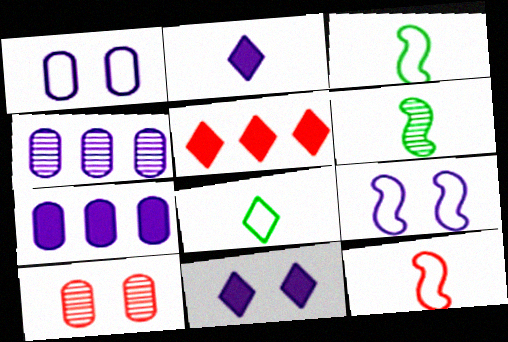[[1, 5, 6], 
[2, 4, 9], 
[5, 10, 12]]